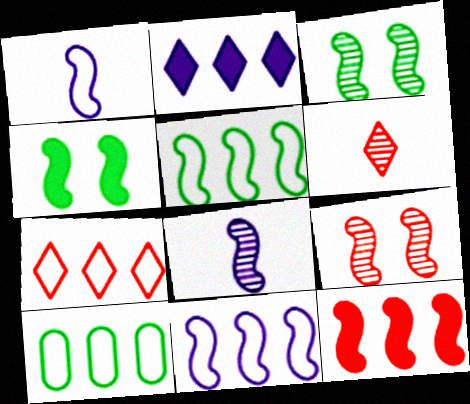[[1, 3, 12], 
[7, 10, 11]]